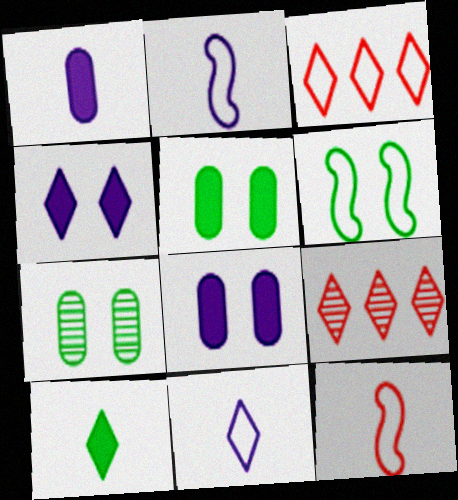[[1, 6, 9], 
[2, 5, 9]]